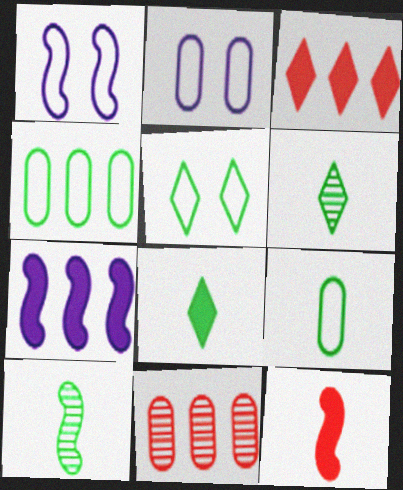[[1, 8, 11], 
[2, 3, 10], 
[8, 9, 10]]